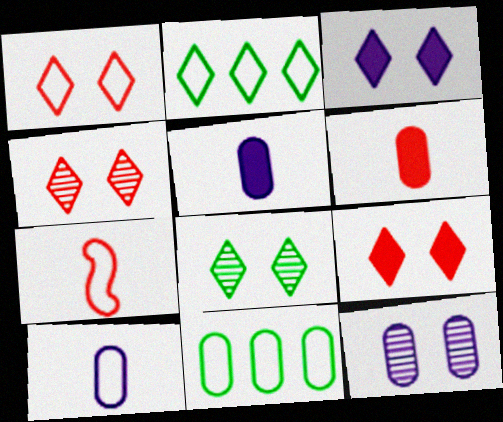[[1, 3, 8], 
[1, 4, 9], 
[6, 11, 12]]